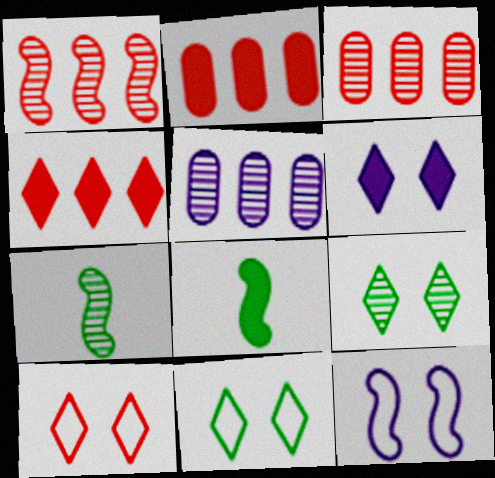[[1, 8, 12], 
[2, 6, 8], 
[5, 8, 10], 
[6, 9, 10]]